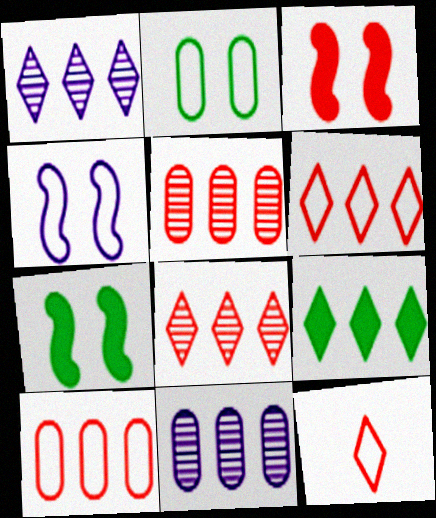[[1, 6, 9], 
[3, 5, 12], 
[7, 11, 12]]